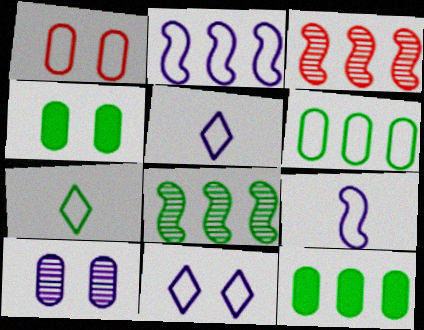[[1, 2, 7], 
[1, 4, 10], 
[3, 4, 5], 
[4, 7, 8]]